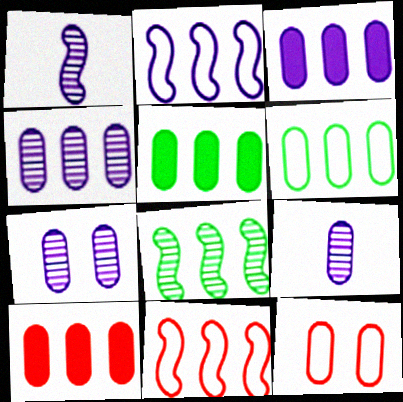[[3, 5, 10], 
[4, 6, 10], 
[4, 7, 9], 
[5, 9, 12]]